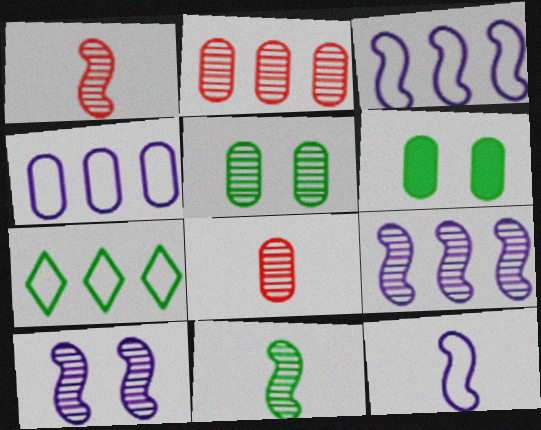[[4, 6, 8], 
[6, 7, 11]]